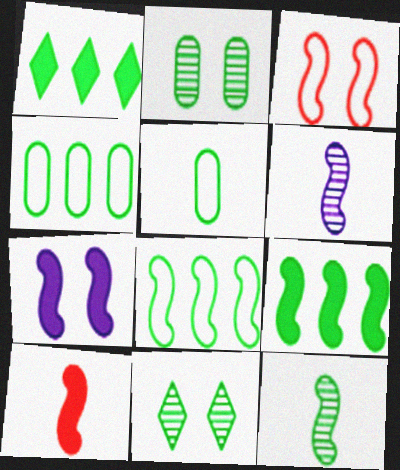[[3, 6, 9], 
[5, 9, 11], 
[7, 9, 10]]